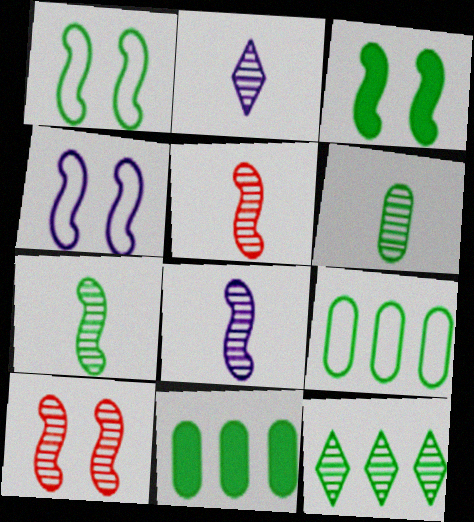[[2, 5, 6], 
[3, 4, 10], 
[5, 7, 8]]